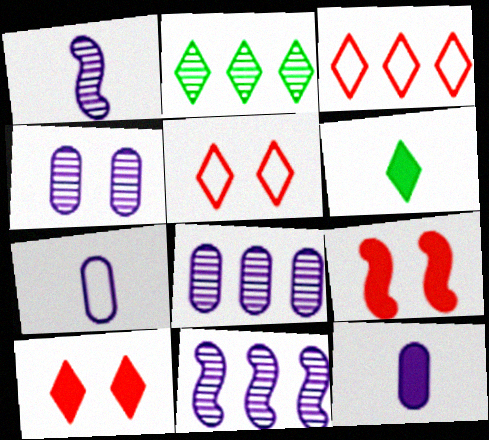[[2, 7, 9]]